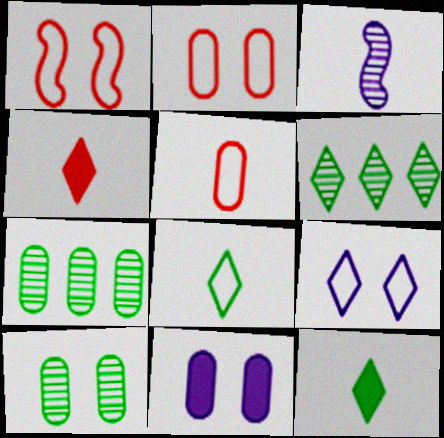[[2, 10, 11], 
[3, 5, 12], 
[4, 6, 9], 
[5, 7, 11]]